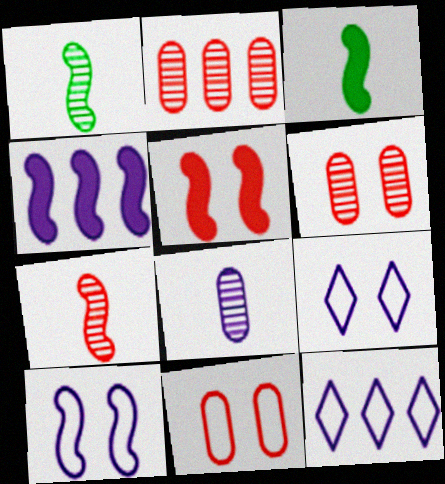[[2, 3, 9], 
[3, 4, 5], 
[3, 6, 12], 
[4, 8, 9]]